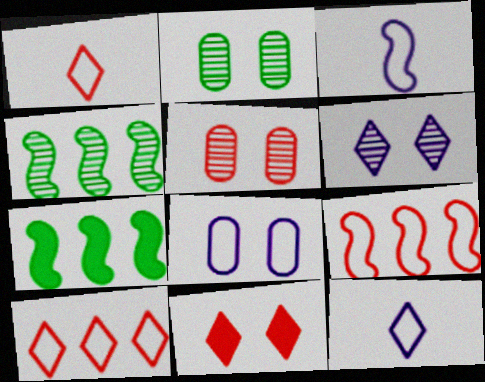[[5, 7, 12]]